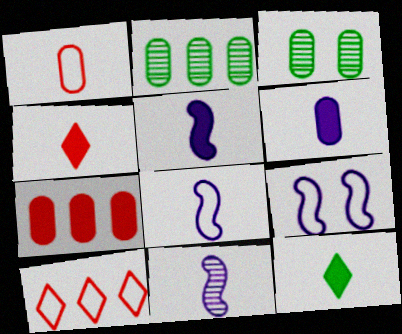[[1, 11, 12], 
[2, 4, 9], 
[3, 5, 10], 
[5, 8, 11]]